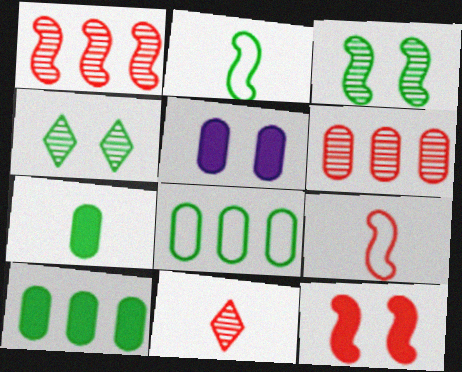[[1, 9, 12], 
[2, 4, 10]]